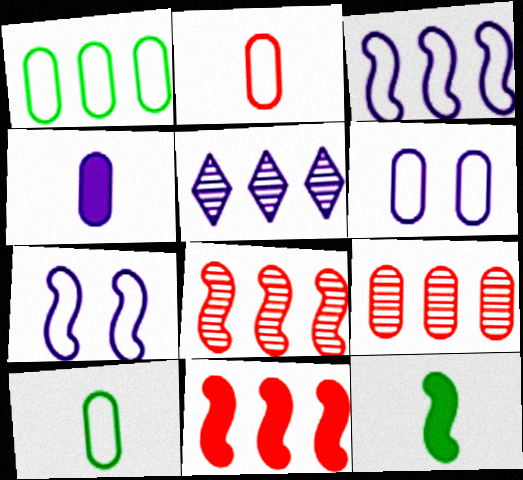[[1, 2, 6], 
[1, 5, 11], 
[4, 5, 7], 
[7, 8, 12]]